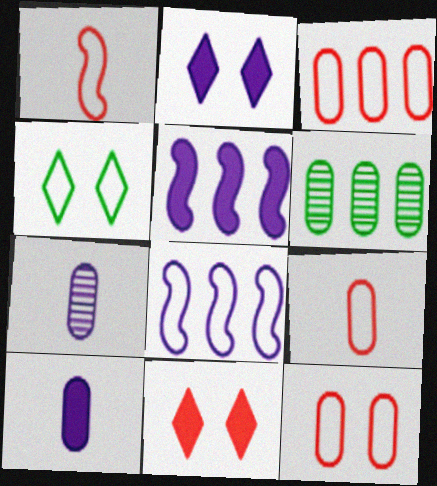[[1, 2, 6], 
[2, 5, 10], 
[2, 7, 8], 
[3, 9, 12], 
[4, 8, 9], 
[6, 10, 12]]